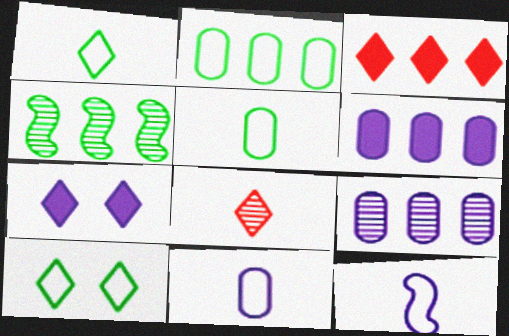[[7, 9, 12]]